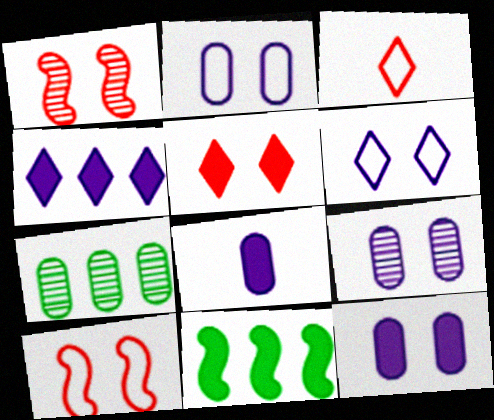[[2, 9, 12], 
[3, 9, 11], 
[5, 8, 11]]